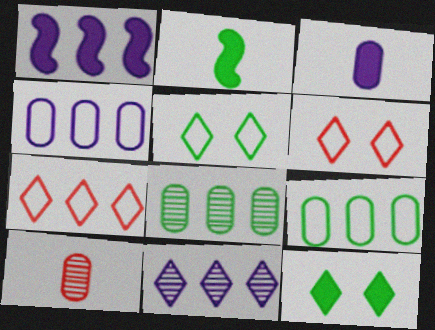[[1, 4, 11], 
[1, 5, 10], 
[1, 7, 8], 
[2, 5, 8]]